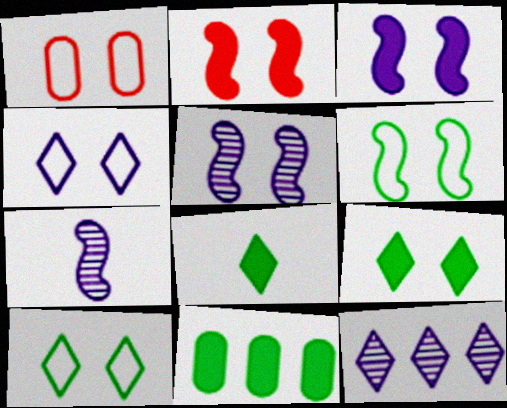[[1, 4, 6], 
[1, 5, 9], 
[2, 5, 6]]